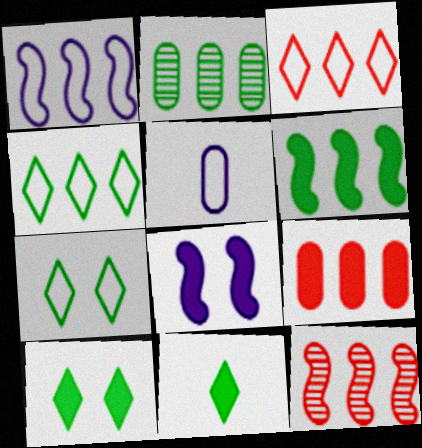[[1, 6, 12], 
[2, 4, 6], 
[3, 9, 12], 
[5, 10, 12], 
[8, 9, 11]]